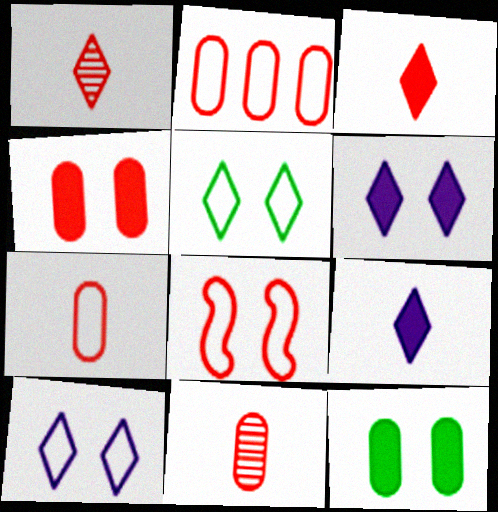[[2, 4, 11]]